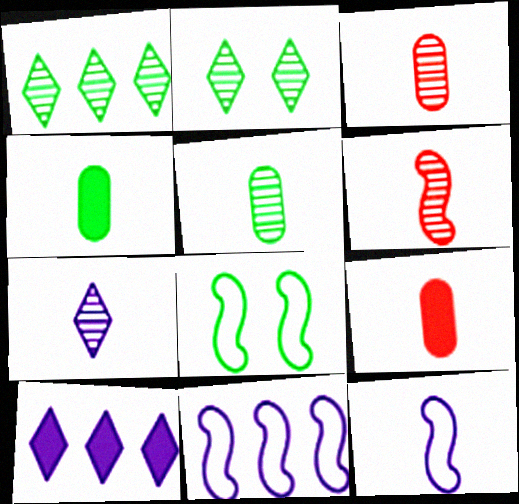[[1, 4, 8], 
[2, 9, 11], 
[3, 8, 10], 
[5, 6, 7]]